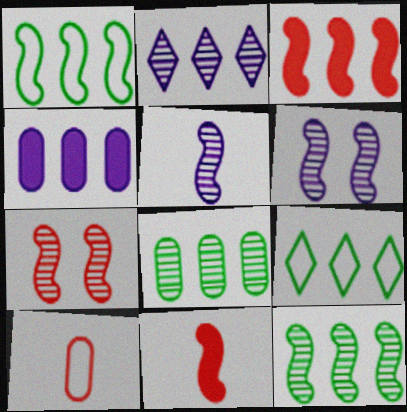[[1, 6, 11], 
[5, 7, 12]]